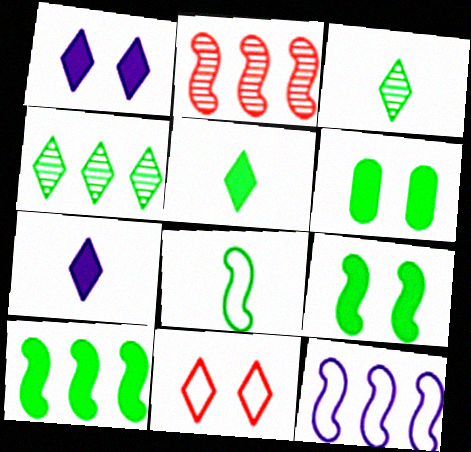[[2, 10, 12], 
[4, 6, 8], 
[4, 7, 11], 
[5, 6, 10]]